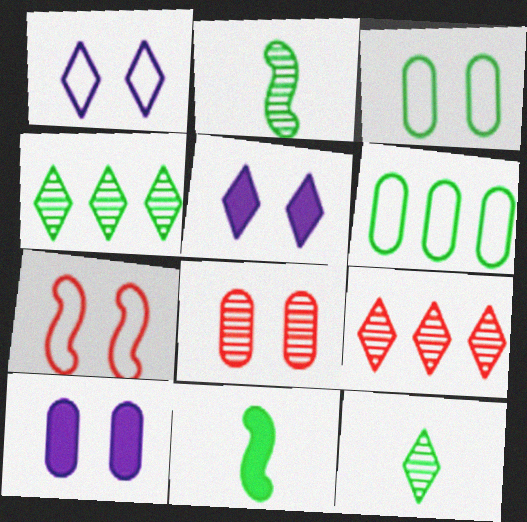[[1, 3, 7], 
[3, 4, 11], 
[3, 8, 10]]